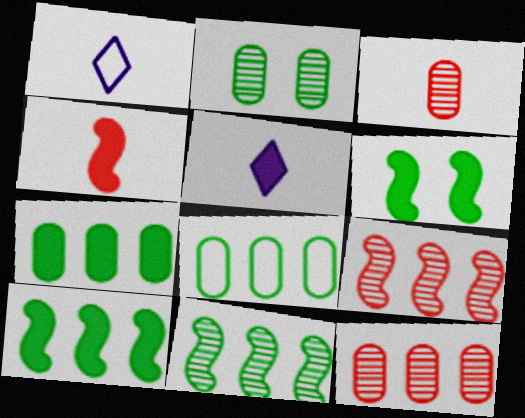[[1, 6, 12]]